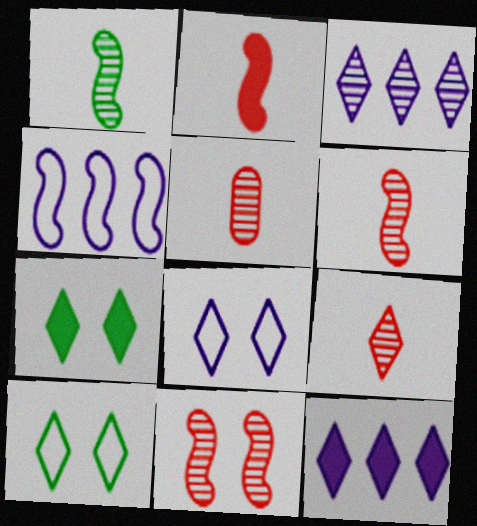[[4, 5, 7], 
[5, 6, 9], 
[9, 10, 12]]